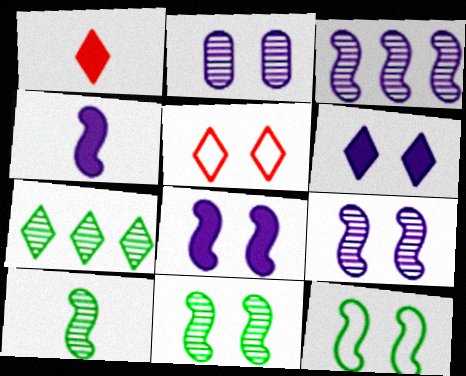[]